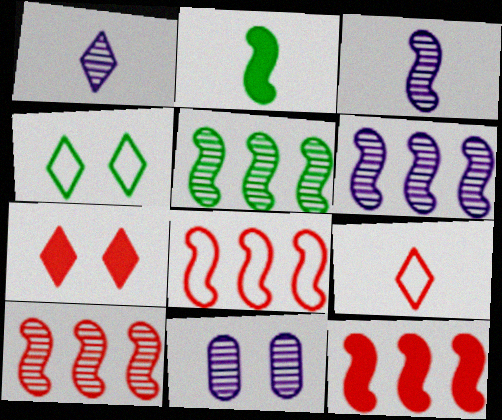[[1, 6, 11], 
[5, 6, 10], 
[8, 10, 12]]